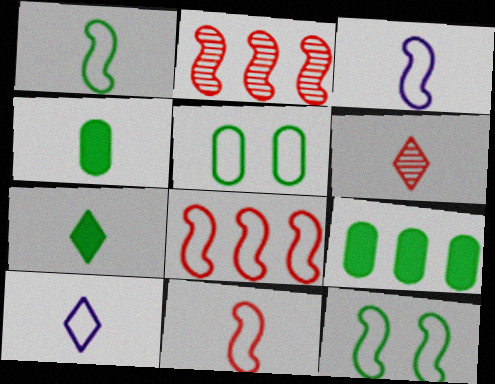[[1, 3, 11], 
[3, 4, 6], 
[3, 8, 12], 
[5, 8, 10], 
[6, 7, 10]]